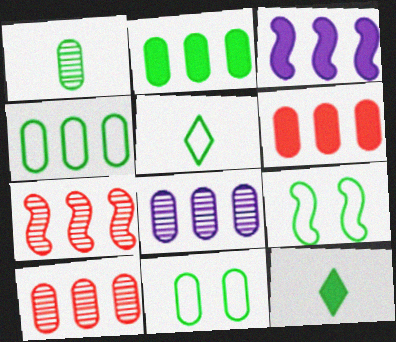[[1, 2, 11], 
[4, 5, 9], 
[4, 6, 8]]